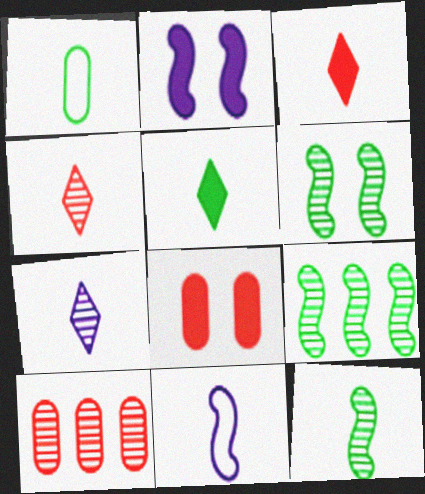[[1, 5, 12], 
[6, 7, 10], 
[6, 9, 12]]